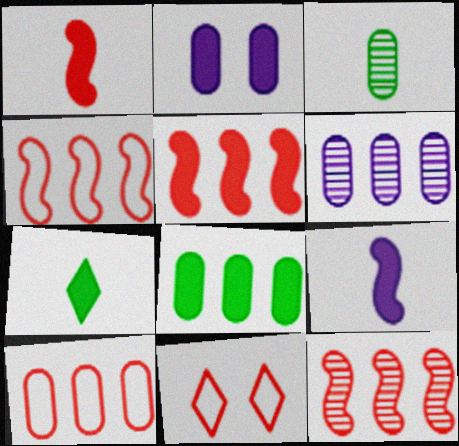[[2, 3, 10], 
[2, 5, 7], 
[4, 5, 12], 
[6, 8, 10]]